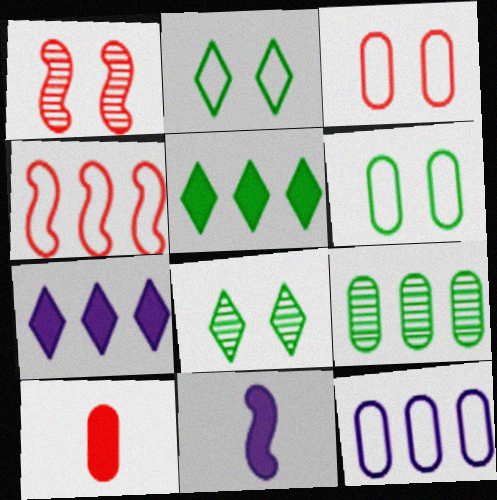[[4, 7, 9]]